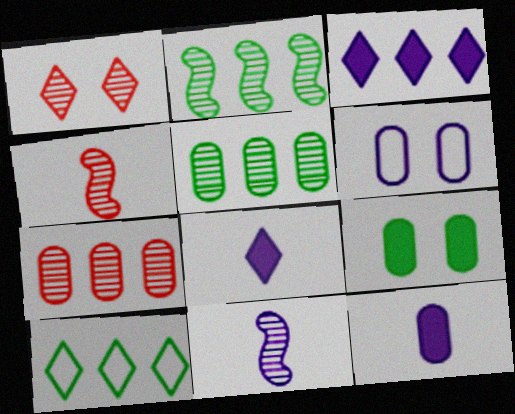[[1, 4, 7], 
[1, 5, 11], 
[1, 8, 10], 
[3, 6, 11]]